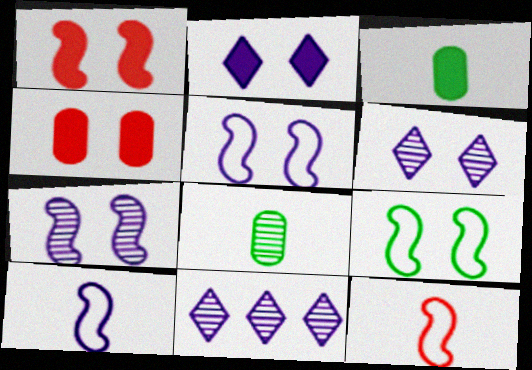[[1, 7, 9], 
[4, 6, 9]]